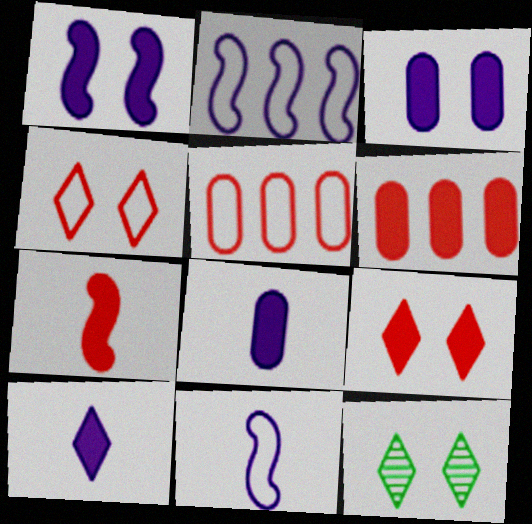[[6, 7, 9], 
[6, 11, 12]]